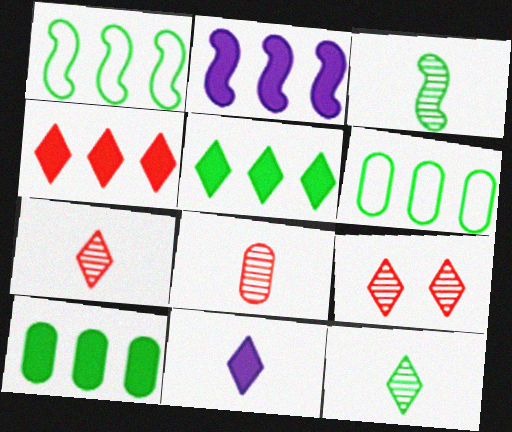[[2, 4, 10]]